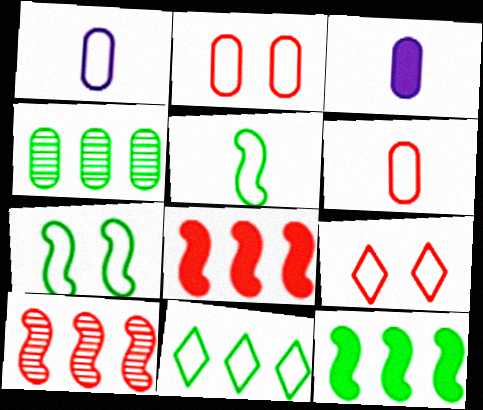[[2, 3, 4], 
[4, 11, 12]]